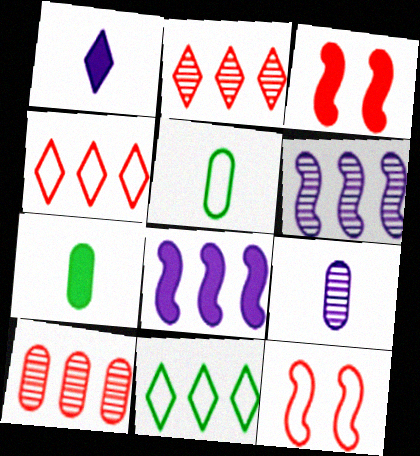[[3, 9, 11], 
[8, 10, 11]]